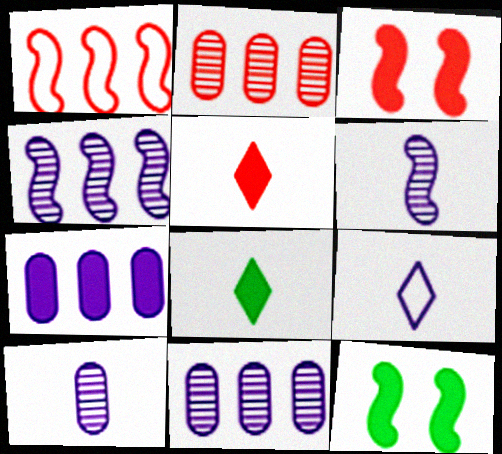[[1, 6, 12], 
[2, 9, 12], 
[3, 7, 8], 
[5, 7, 12]]